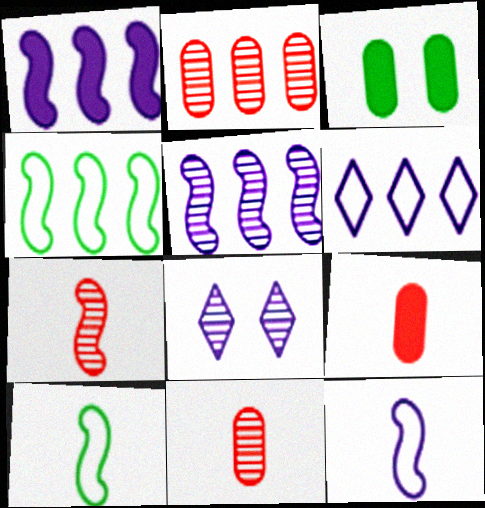[[3, 6, 7], 
[4, 8, 9]]